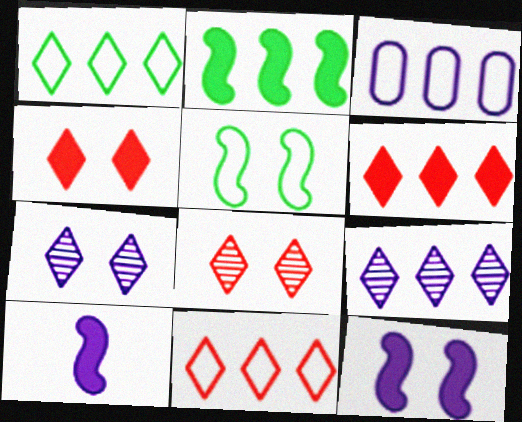[[1, 6, 9], 
[3, 7, 10]]